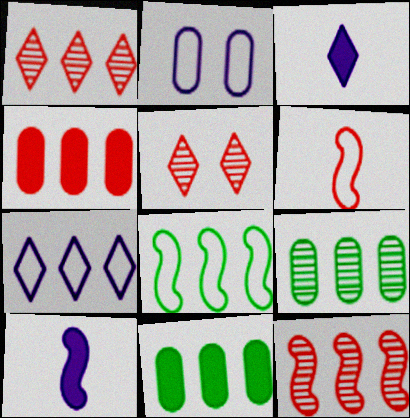[[4, 5, 6], 
[7, 11, 12]]